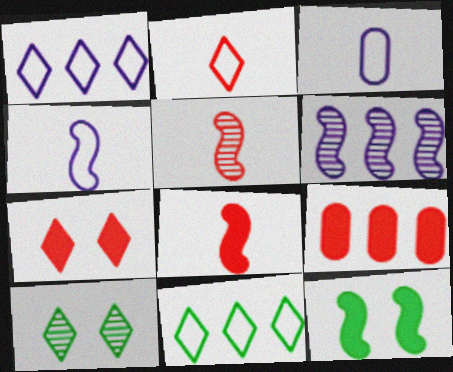[[4, 9, 10], 
[6, 9, 11], 
[7, 8, 9]]